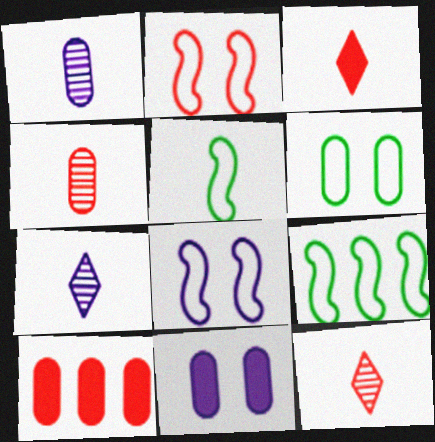[[1, 3, 5], 
[1, 6, 10], 
[2, 10, 12], 
[9, 11, 12]]